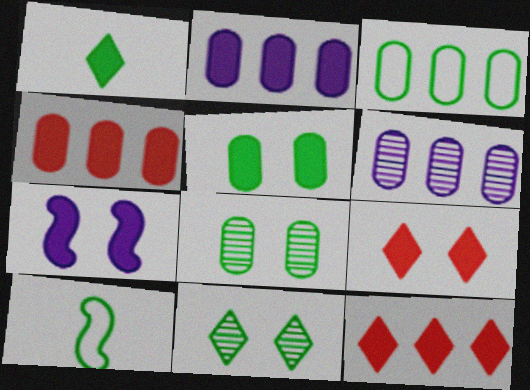[[1, 4, 7], 
[3, 4, 6], 
[5, 7, 9], 
[6, 9, 10]]